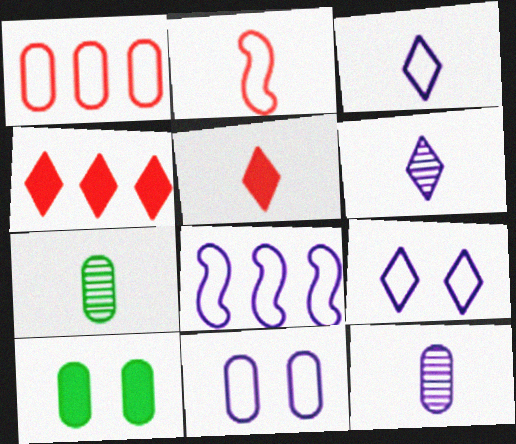[[1, 10, 12], 
[3, 8, 11]]